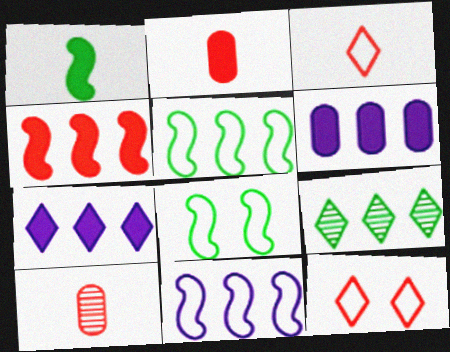[[4, 10, 12], 
[7, 8, 10]]